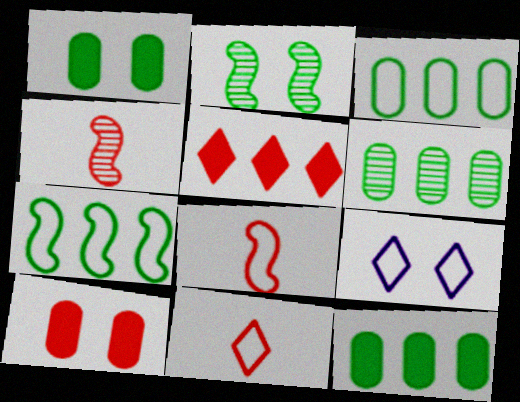[[2, 9, 10], 
[3, 6, 12], 
[3, 8, 9], 
[4, 9, 12]]